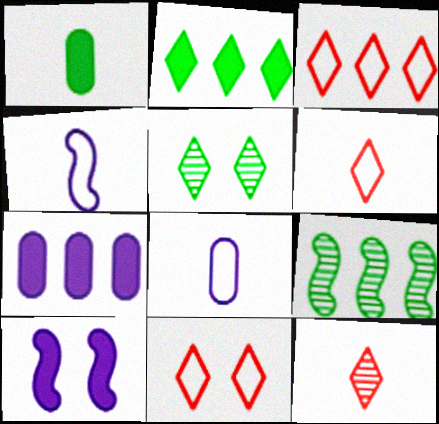[[1, 4, 12], 
[3, 6, 11], 
[3, 7, 9]]